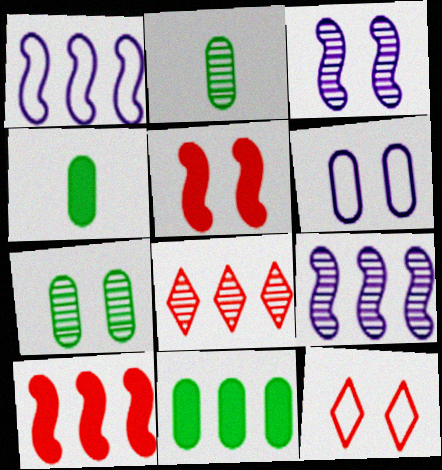[[1, 8, 11], 
[2, 3, 8], 
[4, 9, 12]]